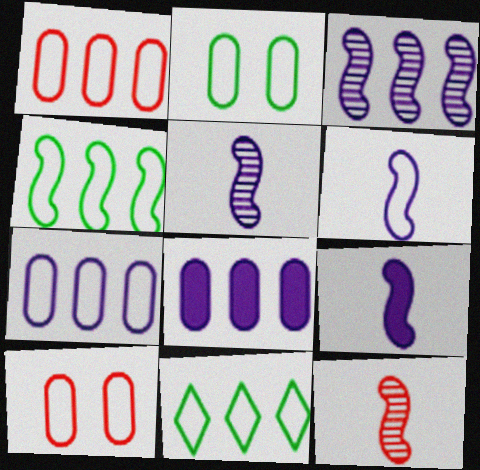[[5, 6, 9], 
[6, 10, 11]]